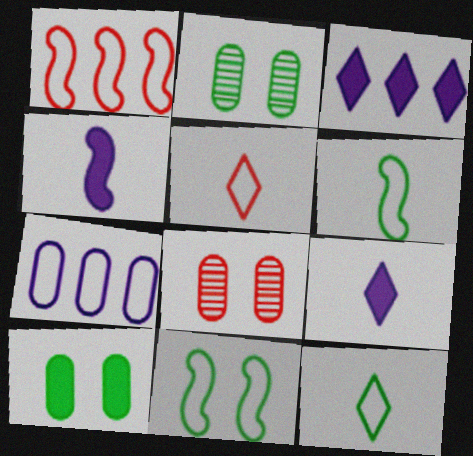[[1, 2, 9], 
[3, 6, 8], 
[5, 7, 11]]